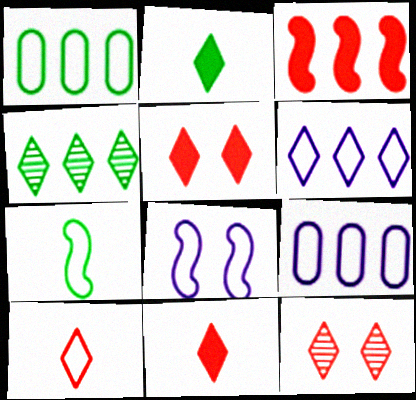[[1, 8, 10], 
[2, 6, 12], 
[3, 4, 9]]